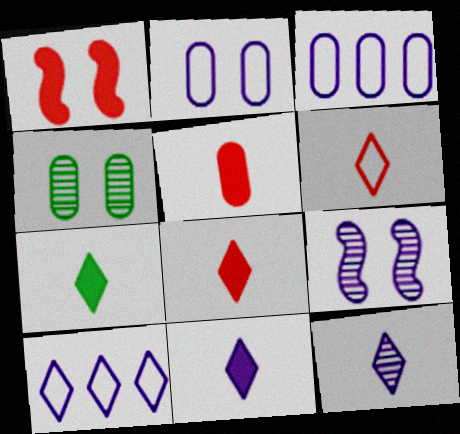[[3, 4, 5], 
[3, 9, 11], 
[6, 7, 12], 
[7, 8, 11]]